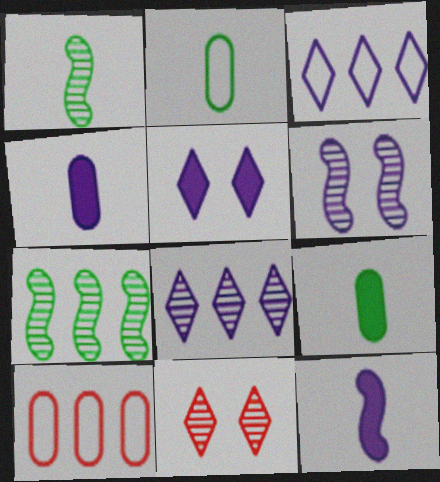[[1, 5, 10], 
[3, 4, 6]]